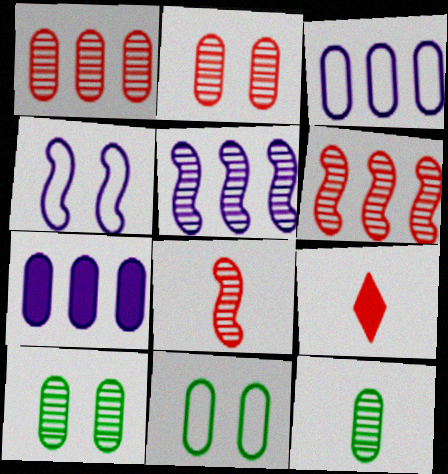[[5, 9, 11]]